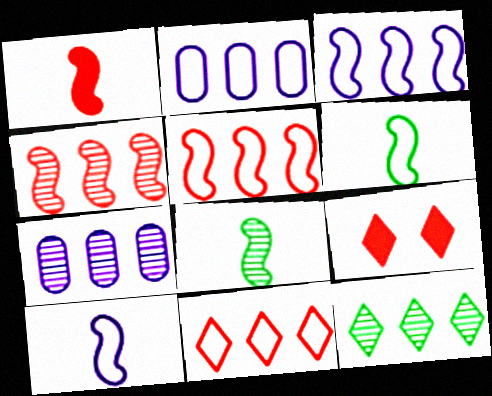[[1, 8, 10], 
[2, 8, 9], 
[4, 7, 12], 
[6, 7, 9]]